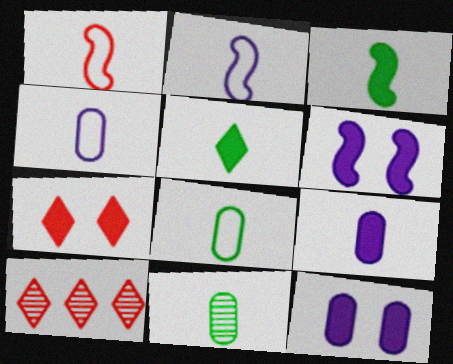[[6, 8, 10]]